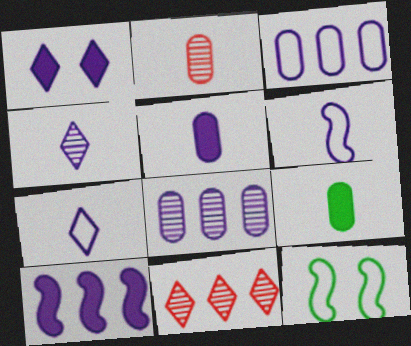[[1, 5, 10], 
[1, 6, 8], 
[4, 5, 6], 
[5, 11, 12]]